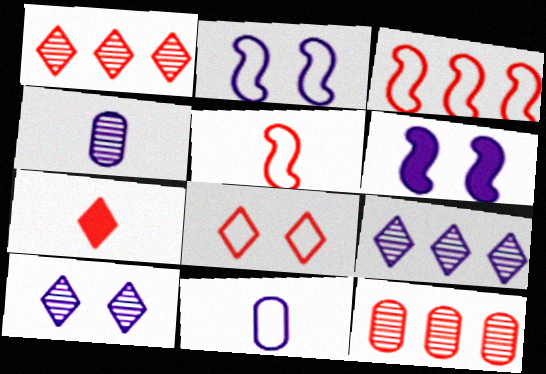[[1, 7, 8], 
[6, 9, 11]]